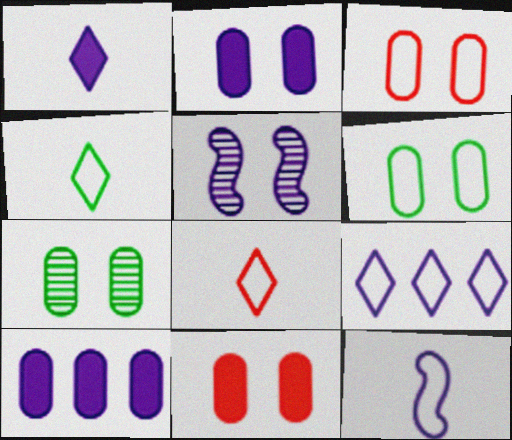[[2, 3, 7]]